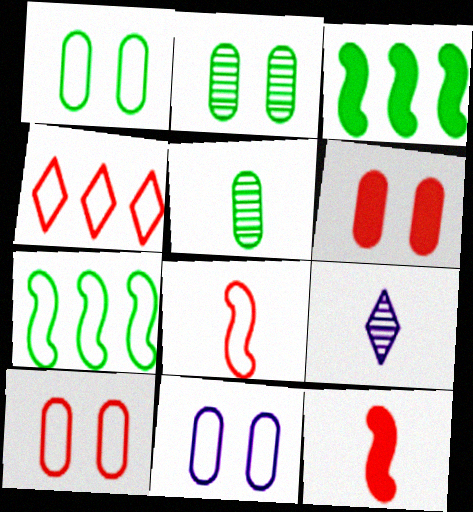[[1, 10, 11], 
[2, 6, 11], 
[3, 9, 10], 
[4, 8, 10], 
[6, 7, 9]]